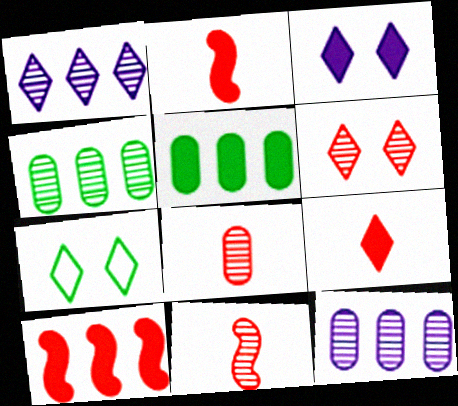[[1, 7, 9], 
[2, 3, 5], 
[2, 7, 12], 
[3, 6, 7]]